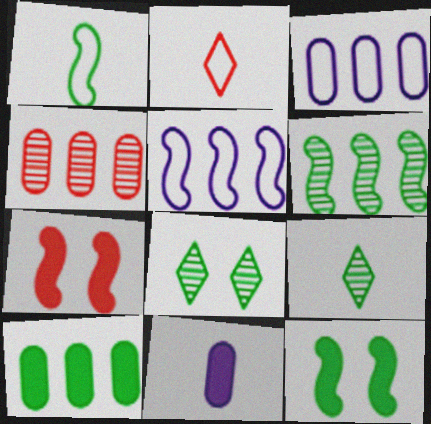[[1, 6, 12], 
[1, 8, 10], 
[2, 4, 7], 
[3, 4, 10], 
[3, 7, 9]]